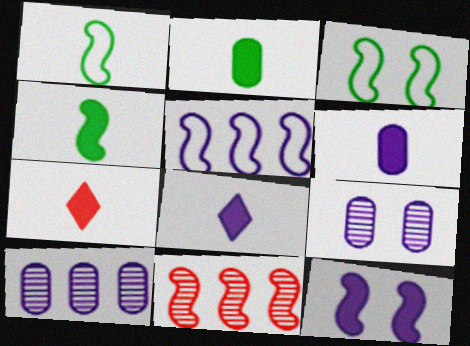[[1, 11, 12], 
[3, 7, 10], 
[4, 6, 7], 
[5, 8, 9]]